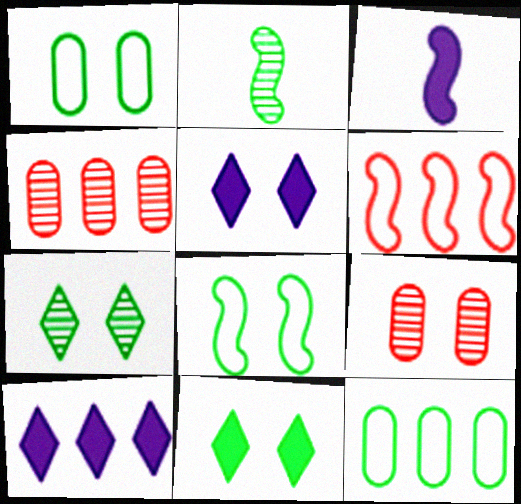[[2, 11, 12], 
[5, 8, 9]]